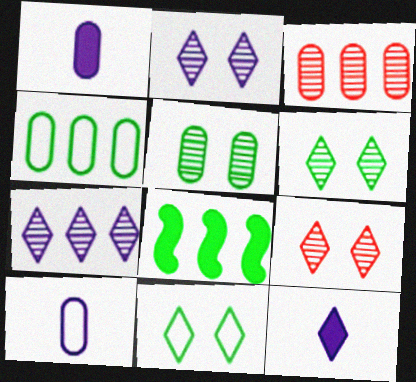[[2, 6, 9], 
[8, 9, 10]]